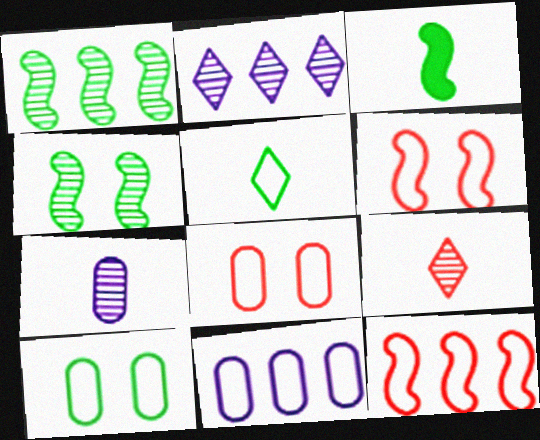[[2, 3, 8], 
[5, 6, 11]]